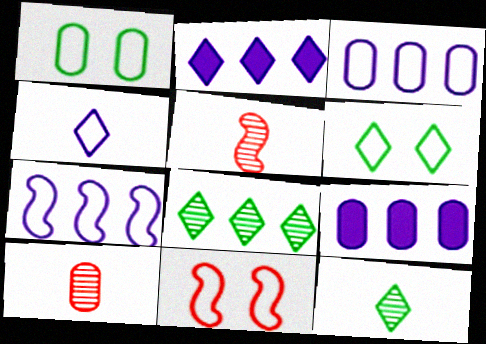[[1, 2, 5], 
[1, 9, 10], 
[5, 6, 9], 
[9, 11, 12]]